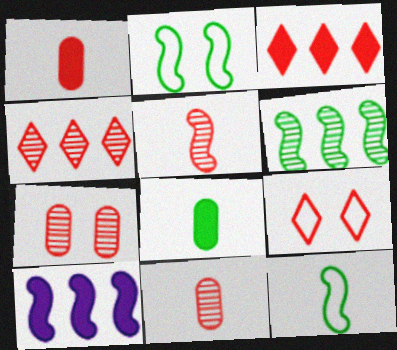[[2, 5, 10], 
[4, 5, 7]]